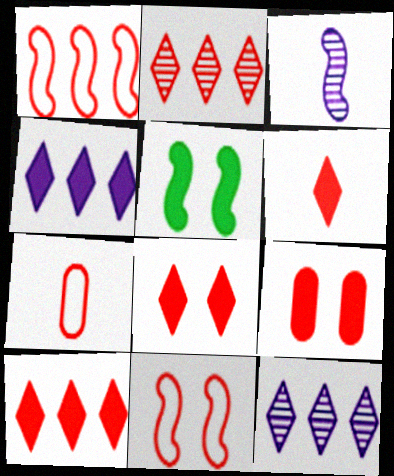[[1, 3, 5], 
[5, 7, 12], 
[6, 8, 10]]